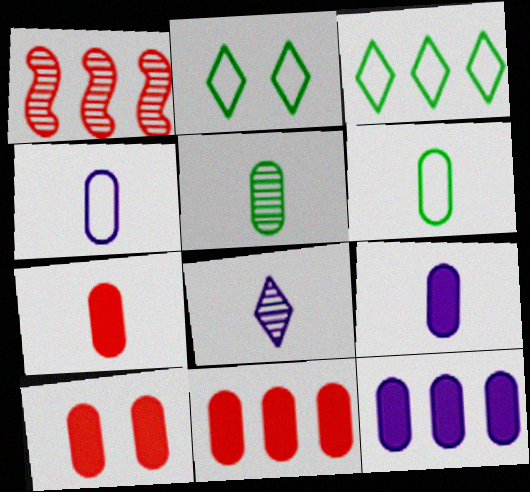[[1, 2, 9], 
[1, 3, 12], 
[4, 5, 7], 
[7, 10, 11]]